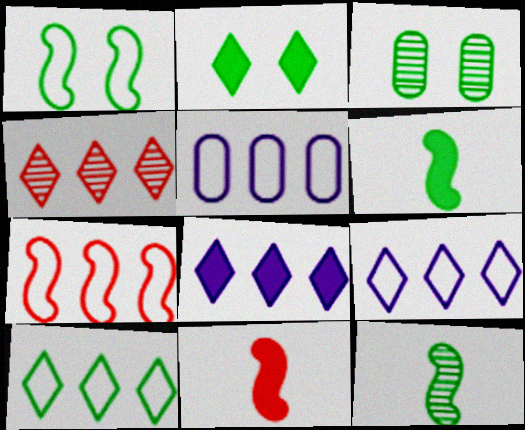[[1, 2, 3], 
[3, 6, 10], 
[3, 9, 11], 
[4, 8, 10], 
[5, 7, 10]]